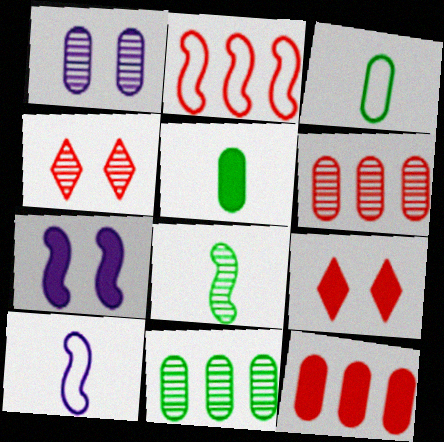[[1, 3, 12], 
[2, 7, 8], 
[9, 10, 11]]